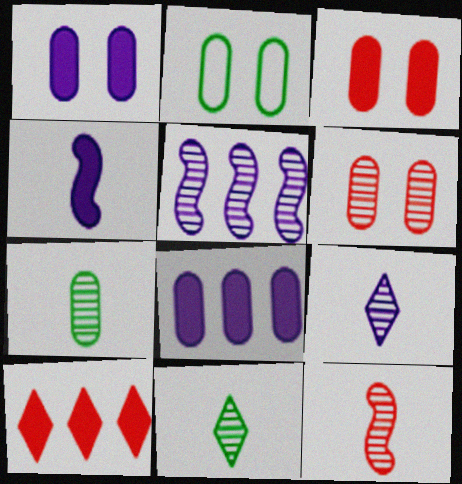[[1, 2, 6], 
[5, 6, 11], 
[7, 9, 12]]